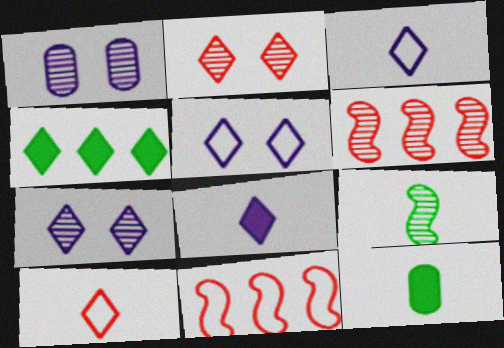[[2, 3, 4], 
[4, 7, 10], 
[5, 6, 12], 
[7, 11, 12]]